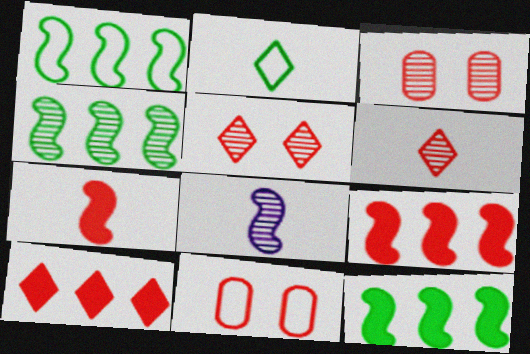[[1, 4, 12], 
[6, 9, 11]]